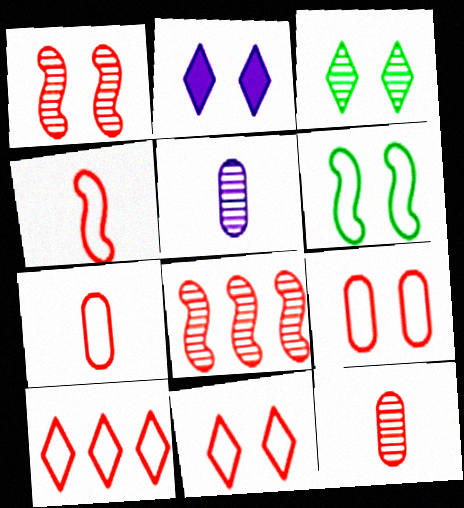[[2, 3, 11], 
[3, 5, 8], 
[4, 9, 10]]